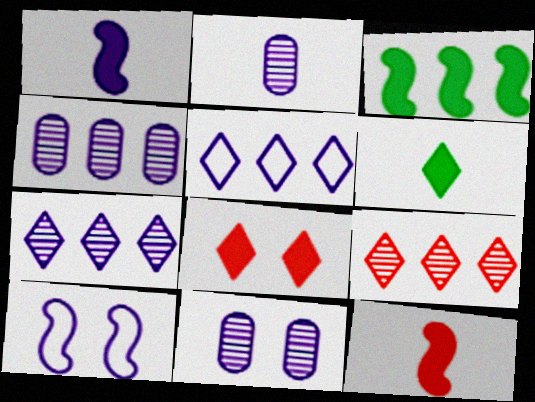[[1, 5, 11], 
[2, 4, 11]]